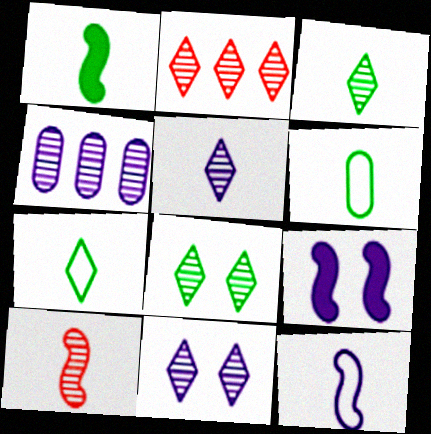[[1, 3, 6], 
[1, 10, 12], 
[2, 3, 11], 
[2, 5, 8], 
[2, 6, 9], 
[4, 8, 10]]